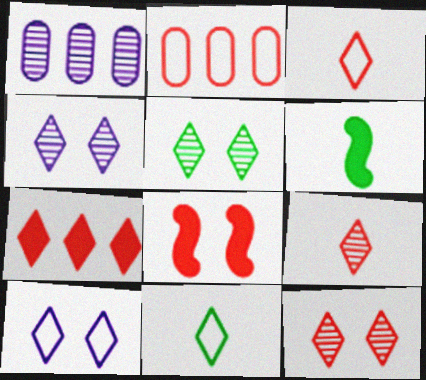[[1, 8, 11], 
[2, 4, 6], 
[2, 8, 9], 
[3, 7, 12], 
[4, 5, 12], 
[4, 7, 11]]